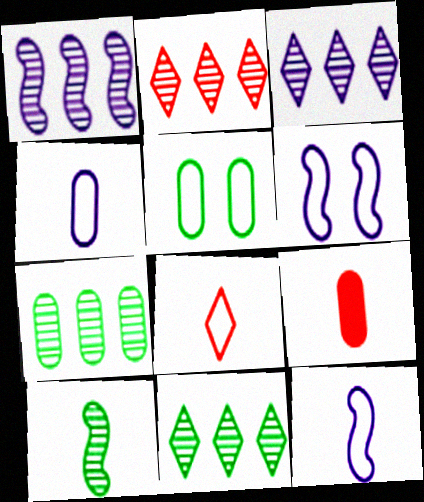[[1, 2, 7], 
[2, 3, 11], 
[6, 9, 11]]